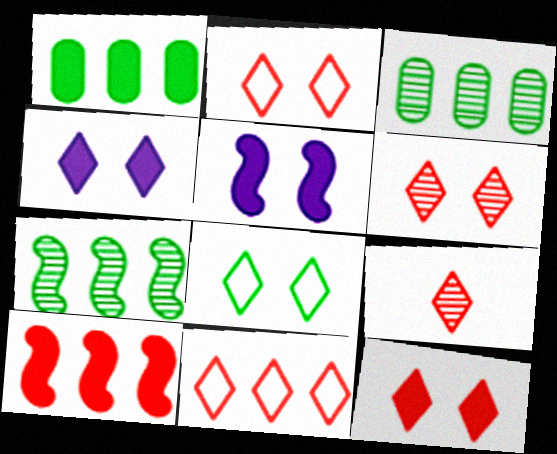[[2, 6, 12], 
[4, 6, 8], 
[9, 11, 12]]